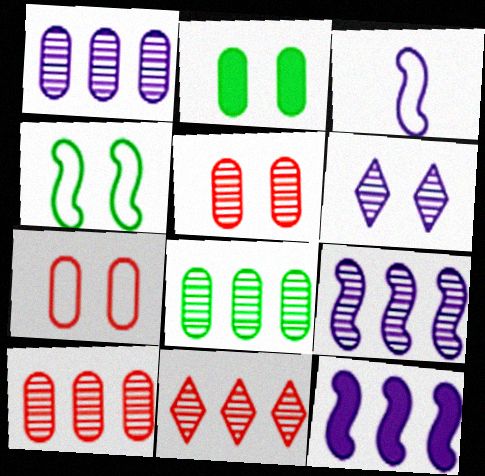[[1, 8, 10], 
[2, 3, 11], 
[8, 9, 11]]